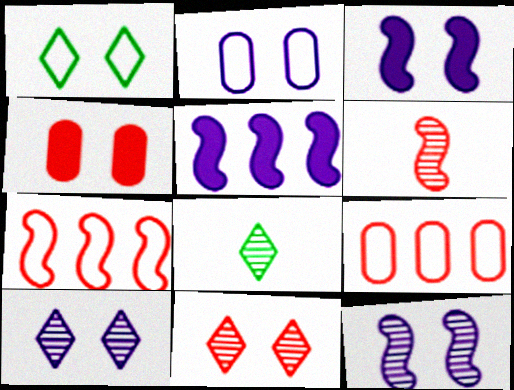[[1, 4, 12], 
[2, 3, 10], 
[3, 8, 9]]